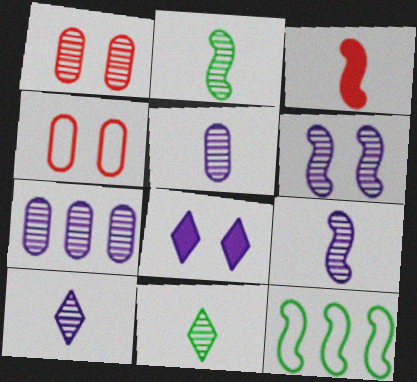[[3, 6, 12], 
[5, 9, 10], 
[6, 7, 10]]